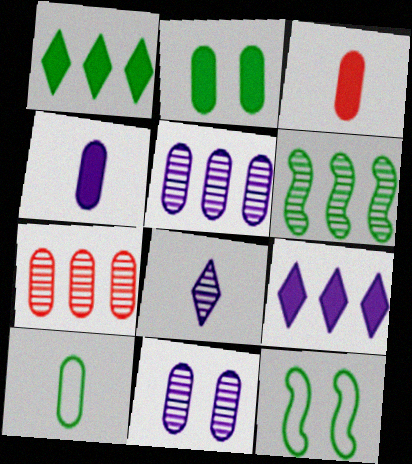[]